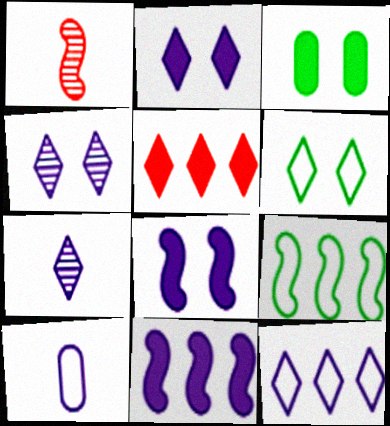[[1, 3, 12], 
[1, 8, 9], 
[2, 7, 12], 
[4, 10, 11], 
[5, 6, 7]]